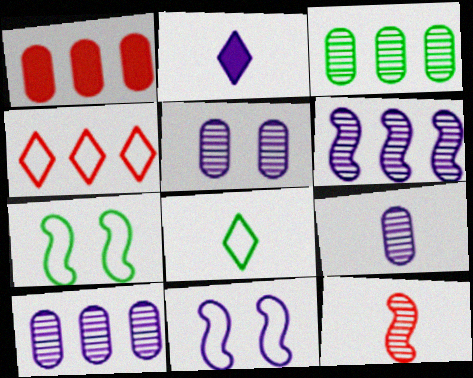[[2, 10, 11], 
[5, 9, 10]]